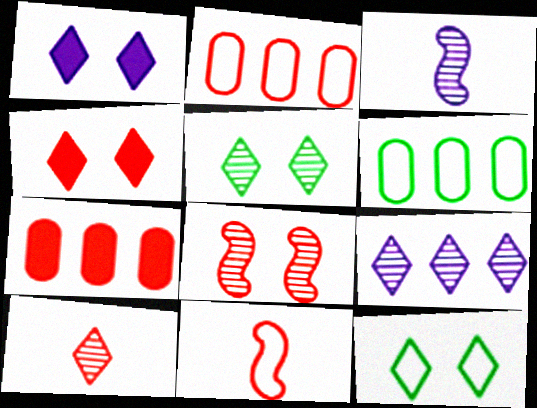[[3, 4, 6], 
[3, 7, 12], 
[5, 9, 10]]